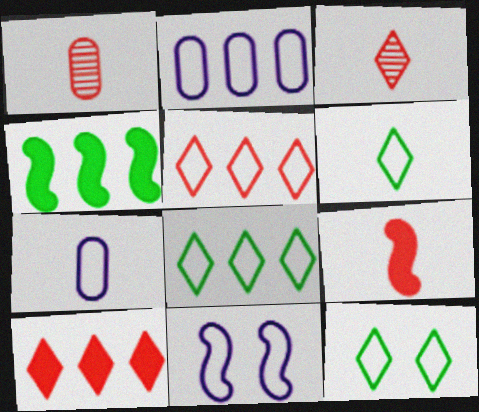[[6, 8, 12]]